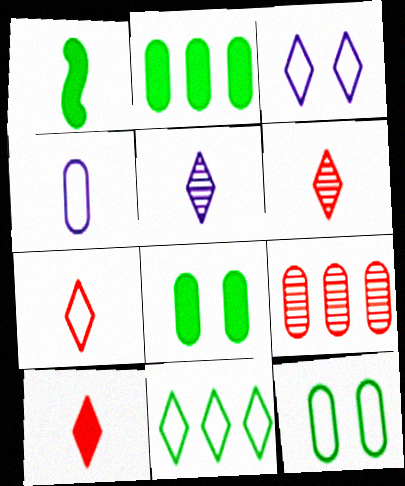[[1, 3, 9], 
[1, 4, 6], 
[3, 7, 11], 
[4, 8, 9], 
[6, 7, 10]]